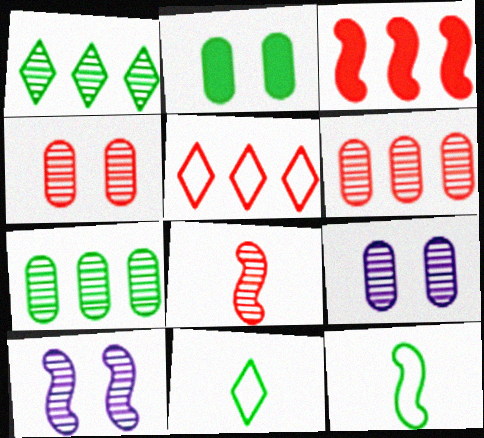[[1, 2, 12], 
[1, 8, 9], 
[3, 5, 6], 
[3, 9, 11], 
[3, 10, 12]]